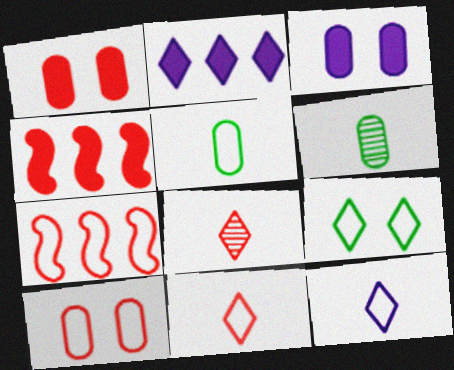[[1, 7, 8], 
[2, 8, 9], 
[4, 8, 10], 
[7, 10, 11]]